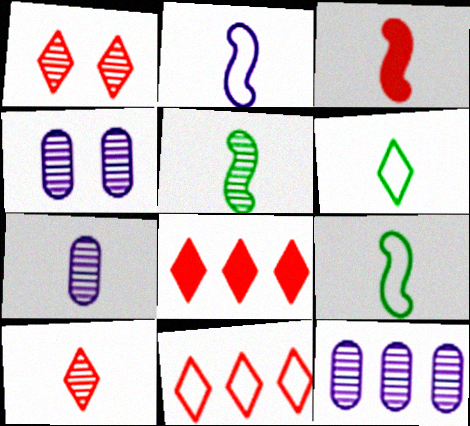[[1, 5, 12], 
[2, 3, 5], 
[3, 6, 7], 
[4, 7, 12], 
[4, 8, 9], 
[5, 7, 10]]